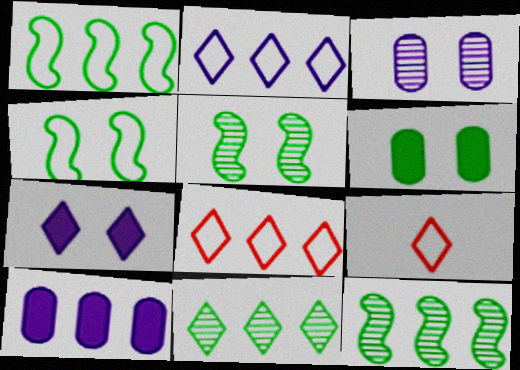[[5, 9, 10], 
[7, 9, 11], 
[8, 10, 12]]